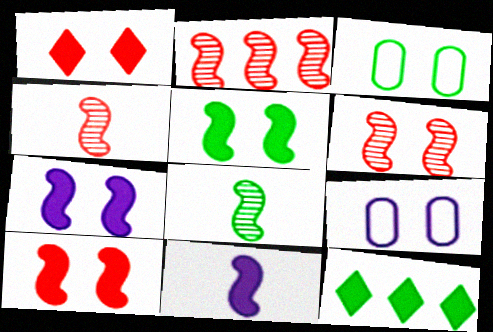[[2, 4, 6], 
[3, 8, 12], 
[4, 9, 12], 
[5, 7, 10]]